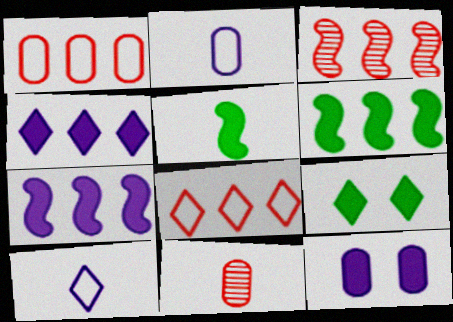[[2, 3, 9], 
[5, 10, 11]]